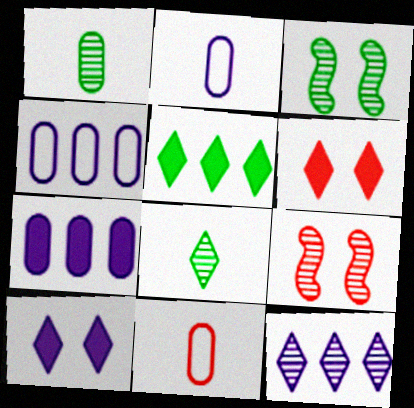[[1, 9, 12], 
[2, 5, 9]]